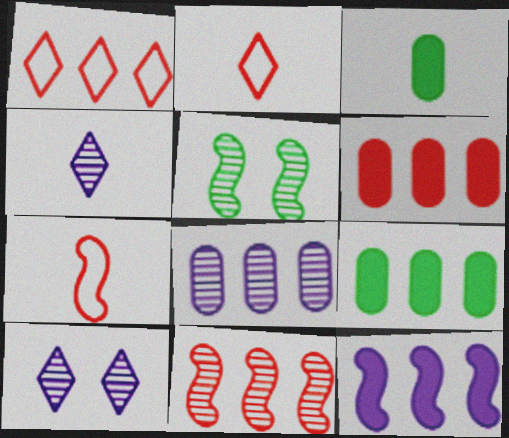[[1, 6, 11], 
[3, 4, 7], 
[5, 7, 12], 
[7, 9, 10]]